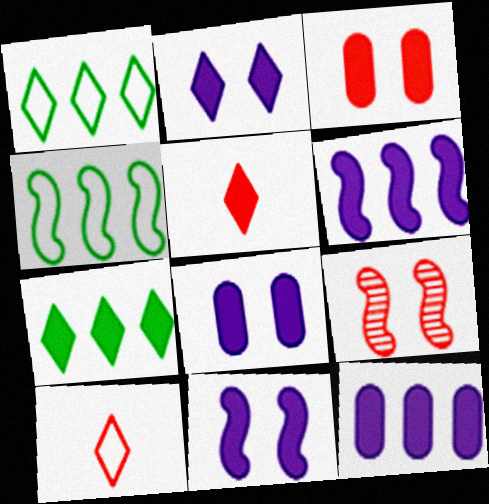[[2, 5, 7], 
[2, 8, 11]]